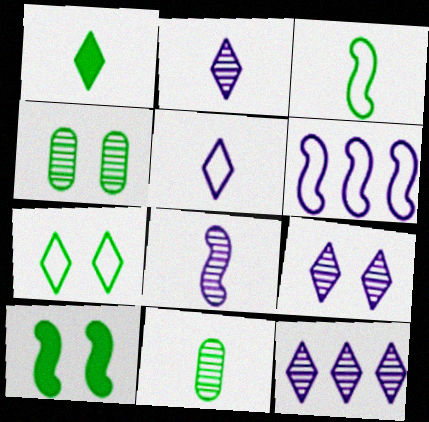[[1, 3, 11], 
[2, 9, 12], 
[4, 7, 10]]